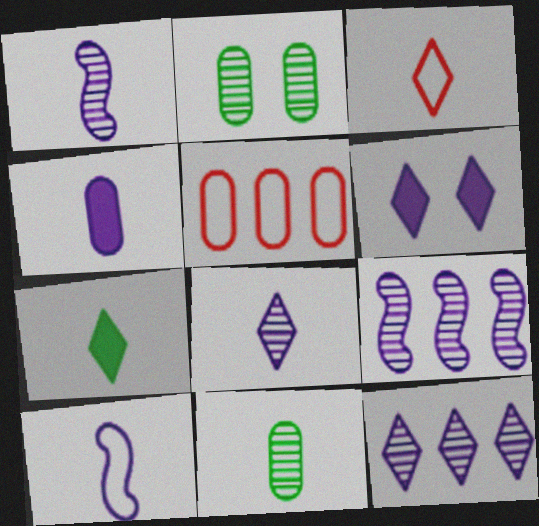[[2, 4, 5], 
[3, 7, 8], 
[4, 8, 10]]